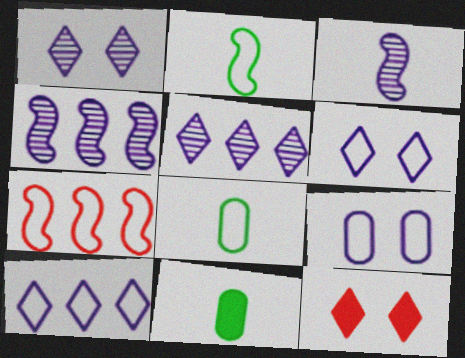[[1, 7, 11], 
[4, 8, 12], 
[6, 7, 8]]